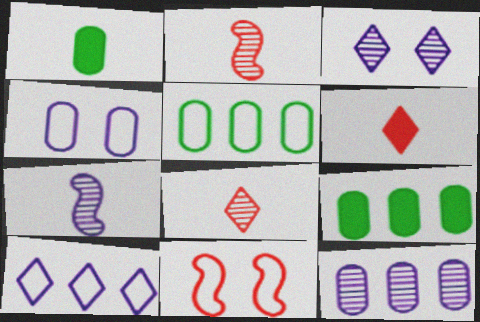[[3, 7, 12]]